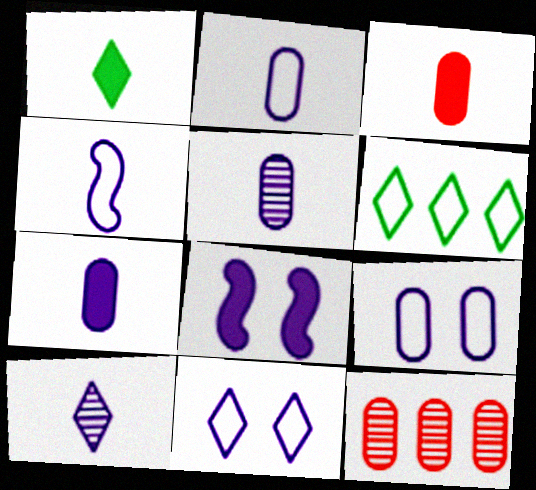[[2, 5, 7], 
[4, 7, 10]]